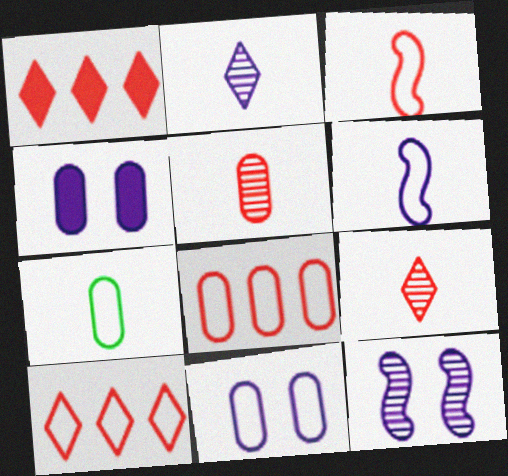[[1, 7, 12], 
[7, 8, 11]]